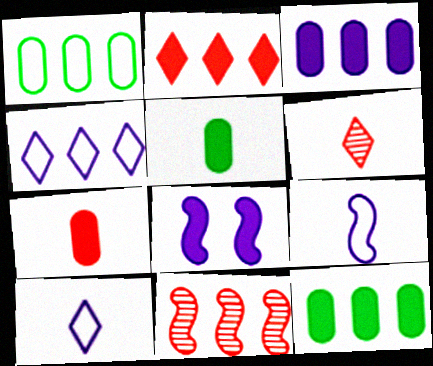[[1, 6, 8], 
[2, 5, 8], 
[4, 11, 12], 
[5, 6, 9]]